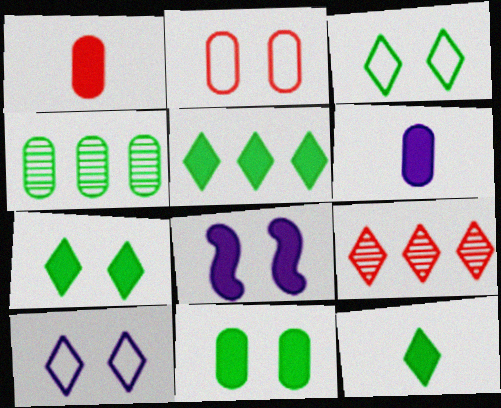[[1, 5, 8], 
[2, 4, 6], 
[5, 7, 12], 
[9, 10, 12]]